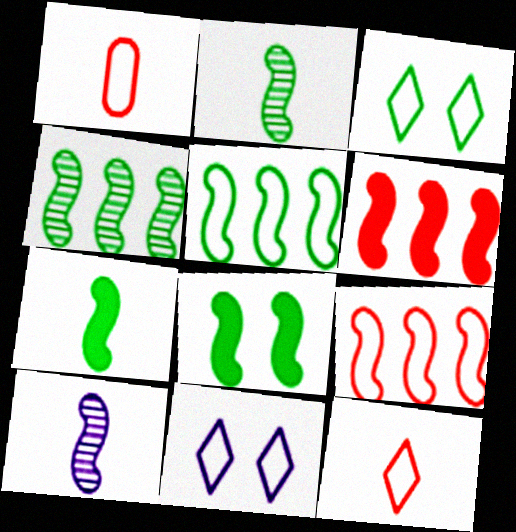[[1, 5, 11], 
[2, 5, 8], 
[8, 9, 10]]